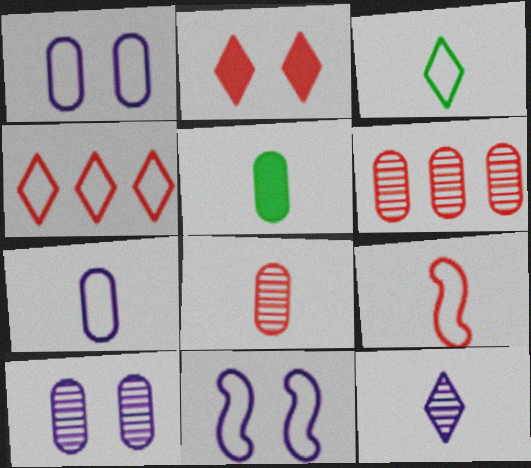[[1, 5, 6], 
[2, 6, 9], 
[3, 7, 9], 
[5, 7, 8], 
[5, 9, 12]]